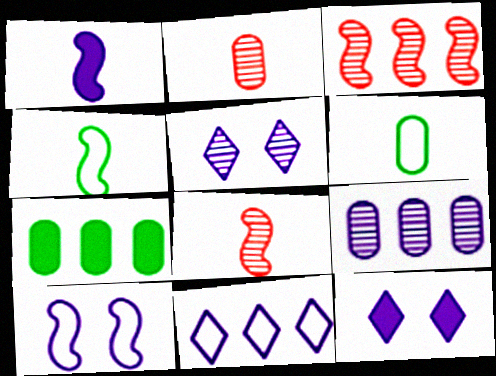[[1, 4, 8], 
[3, 6, 12], 
[3, 7, 11]]